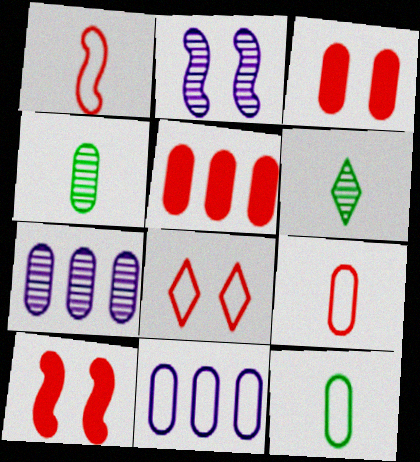[[3, 4, 11], 
[3, 7, 12], 
[6, 10, 11]]